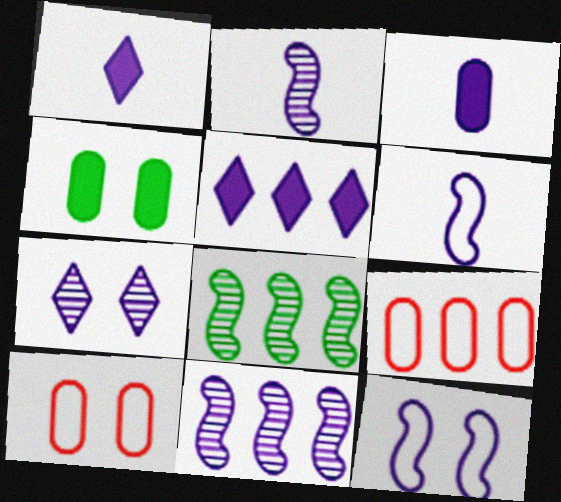[[1, 8, 10], 
[5, 8, 9]]